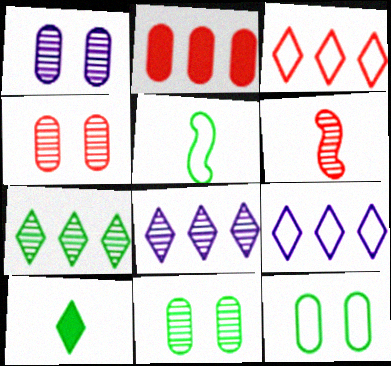[[1, 4, 11], 
[1, 6, 7], 
[6, 8, 11]]